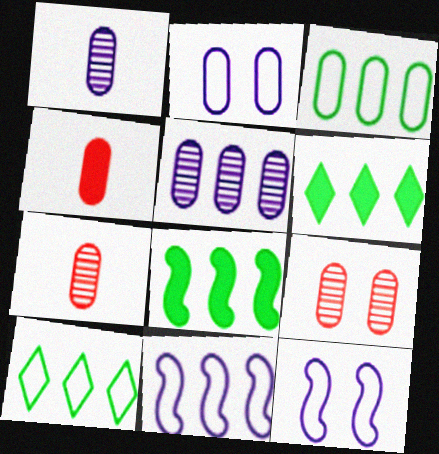[[6, 7, 12]]